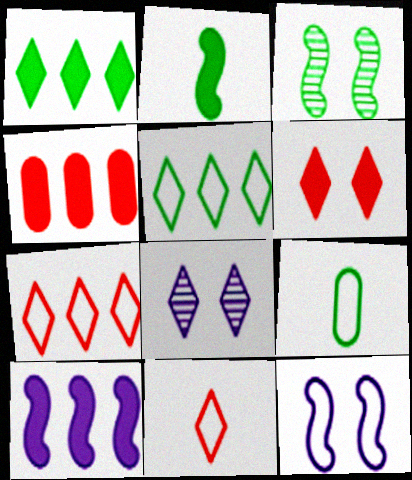[[1, 3, 9], 
[1, 4, 10], 
[1, 8, 11], 
[7, 9, 12]]